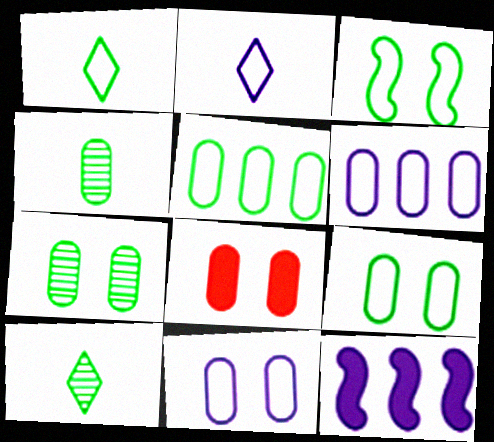[[1, 3, 5], 
[4, 6, 8], 
[7, 8, 11]]